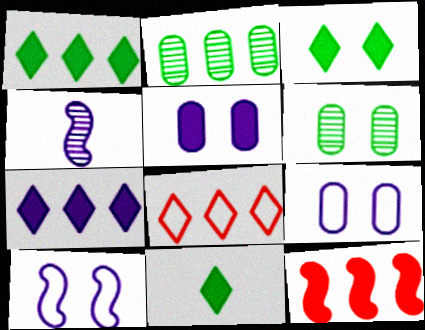[[1, 3, 11], 
[4, 7, 9], 
[5, 11, 12]]